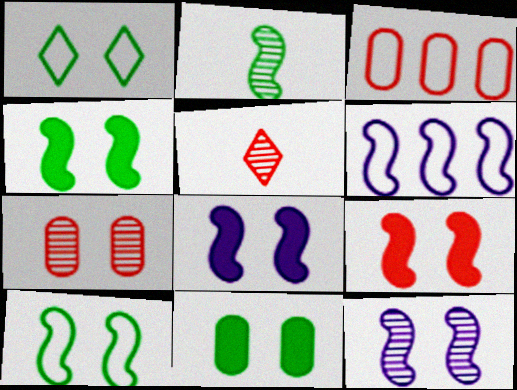[[1, 7, 8], 
[2, 6, 9], 
[3, 5, 9], 
[4, 8, 9], 
[5, 6, 11], 
[9, 10, 12]]